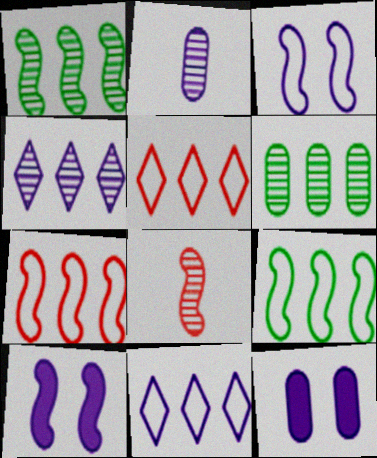[[2, 10, 11], 
[8, 9, 10]]